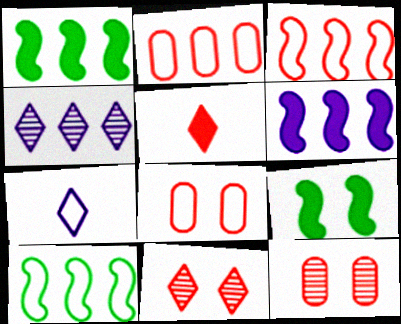[[1, 2, 4], 
[1, 7, 12], 
[3, 5, 12], 
[7, 8, 10]]